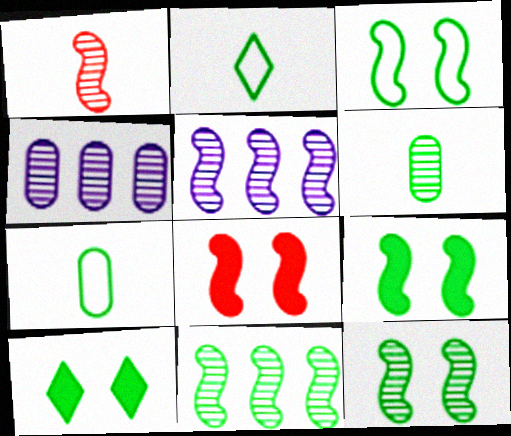[[1, 5, 12], 
[2, 4, 8], 
[3, 9, 12], 
[7, 10, 11]]